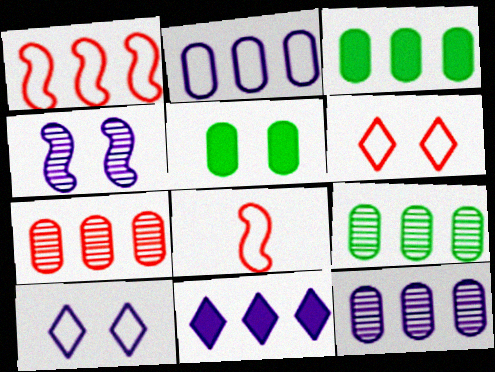[[1, 9, 11], 
[2, 3, 7], 
[4, 5, 6], 
[7, 9, 12]]